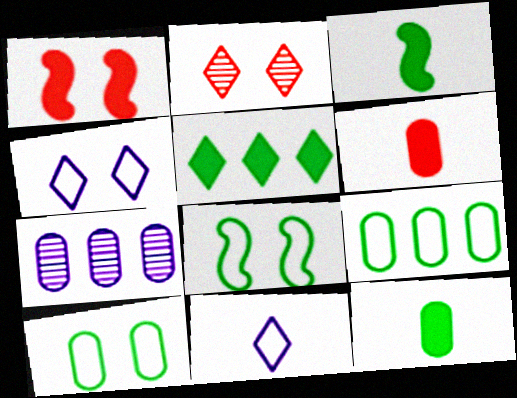[[2, 5, 11], 
[6, 7, 10]]